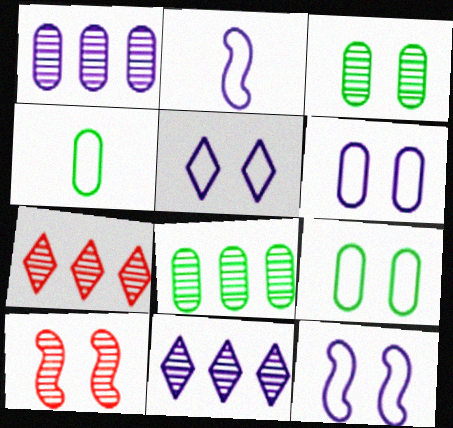[[5, 6, 12]]